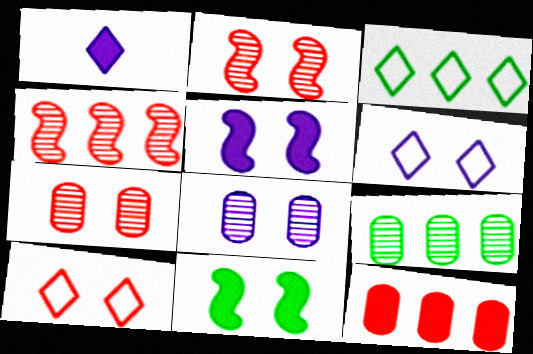[[1, 11, 12], 
[5, 6, 8], 
[6, 7, 11], 
[8, 10, 11]]